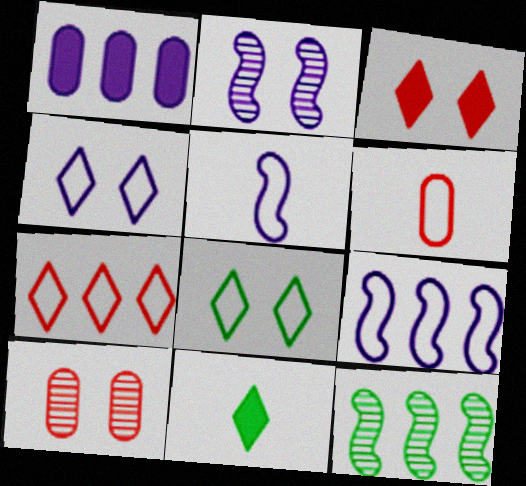[[1, 7, 12], 
[6, 8, 9], 
[9, 10, 11]]